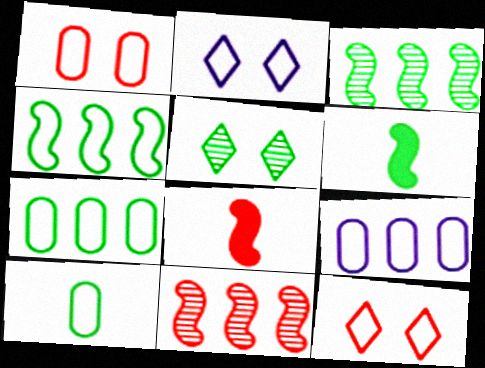[[1, 9, 10], 
[5, 6, 7], 
[5, 8, 9]]